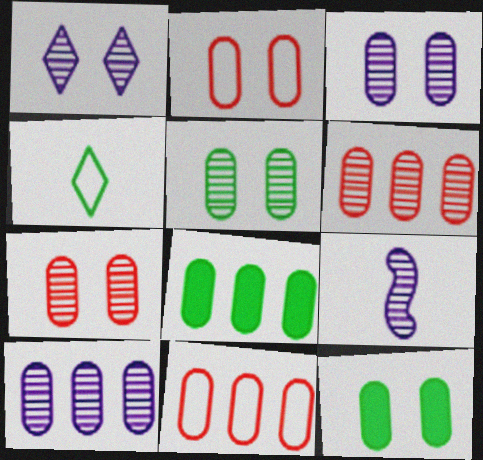[[1, 9, 10], 
[2, 3, 12], 
[3, 5, 7], 
[8, 10, 11]]